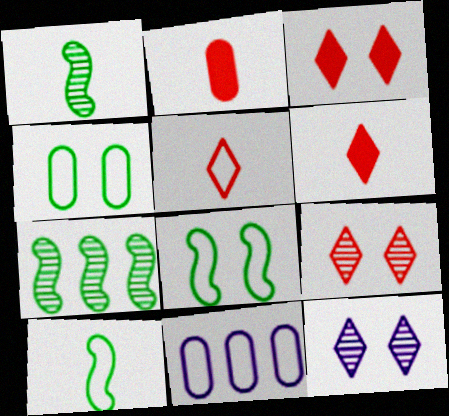[[1, 3, 11], 
[5, 8, 11]]